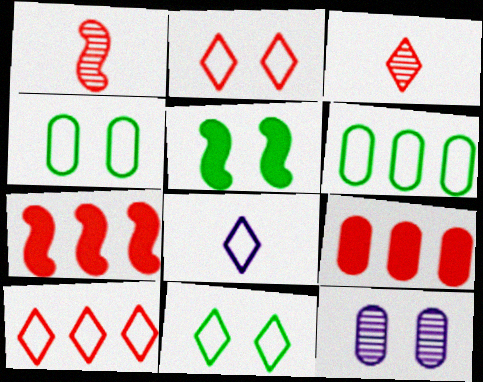[[1, 2, 9], 
[2, 5, 12], 
[8, 10, 11]]